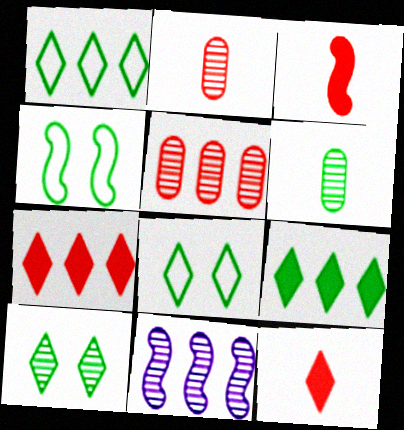[[2, 10, 11], 
[3, 4, 11], 
[4, 6, 9]]